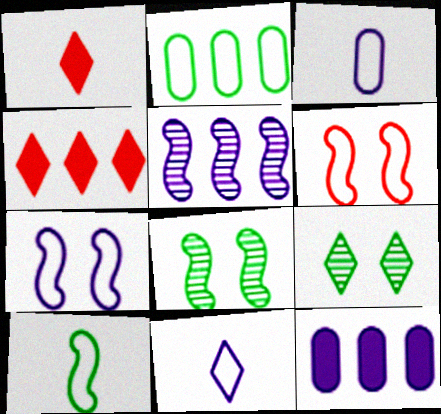[[2, 4, 5], 
[2, 6, 11], 
[3, 4, 8], 
[4, 9, 11]]